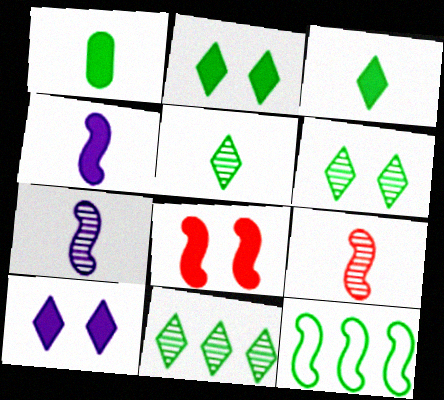[[1, 6, 12], 
[5, 6, 11], 
[7, 8, 12]]